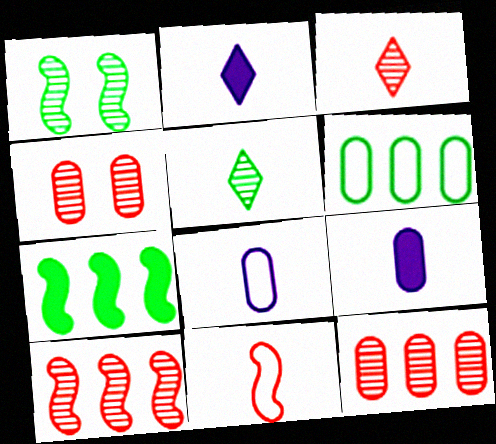[[3, 4, 10], 
[4, 6, 9], 
[5, 9, 11]]